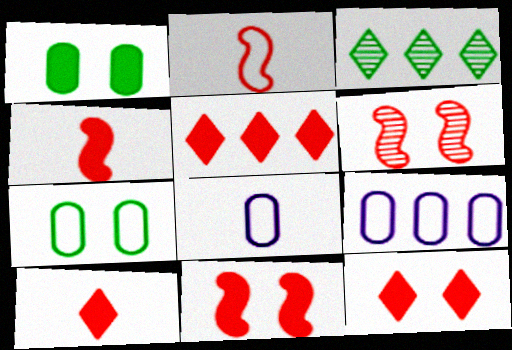[[3, 8, 11], 
[5, 10, 12]]